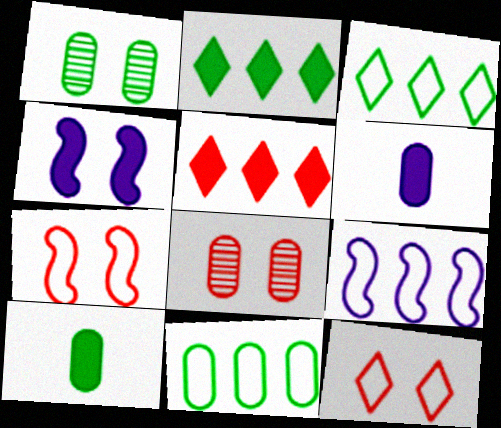[[1, 4, 12], 
[1, 10, 11], 
[4, 5, 10], 
[6, 8, 11]]